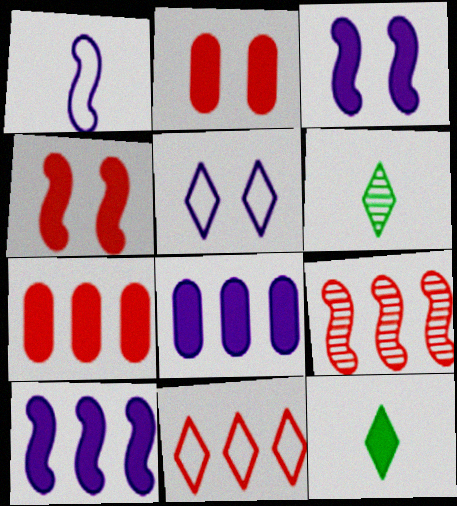[[2, 10, 12], 
[3, 7, 12], 
[4, 8, 12], 
[7, 9, 11]]